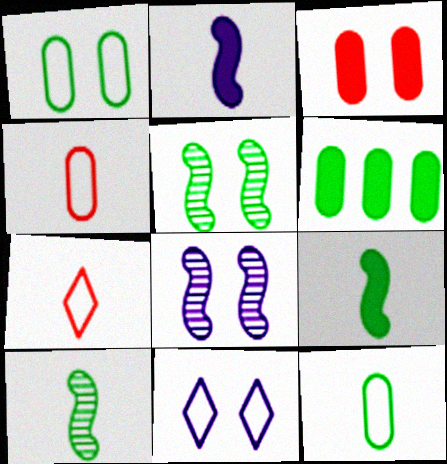[[3, 5, 11], 
[6, 7, 8]]